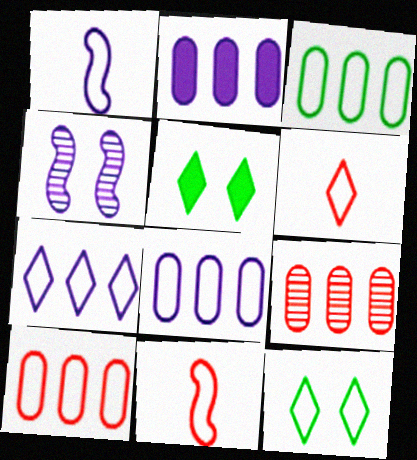[[1, 5, 9], 
[1, 10, 12], 
[2, 3, 9], 
[3, 8, 10], 
[6, 7, 12], 
[8, 11, 12]]